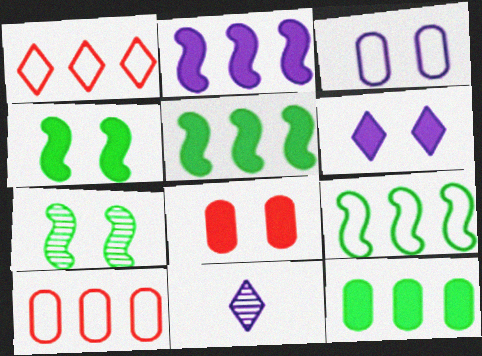[[2, 3, 11], 
[4, 6, 8], 
[4, 10, 11], 
[8, 9, 11]]